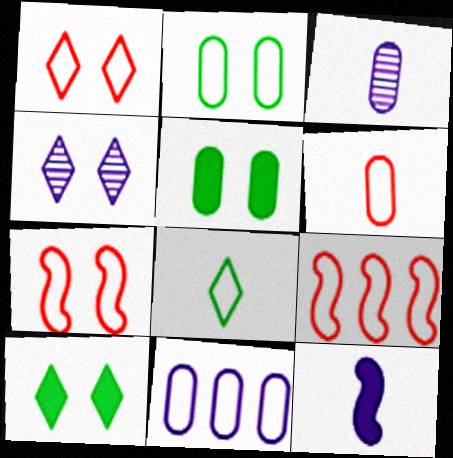[[1, 4, 10], 
[1, 6, 9], 
[2, 6, 11], 
[3, 9, 10], 
[4, 5, 7], 
[4, 11, 12], 
[7, 8, 11]]